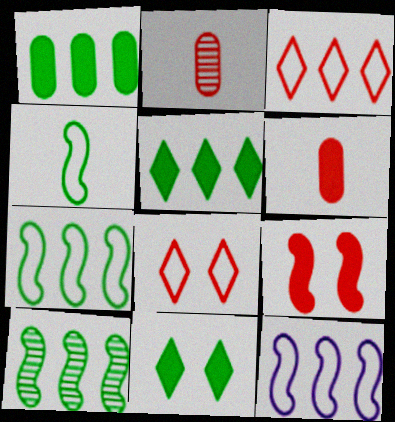[[2, 3, 9], 
[2, 11, 12]]